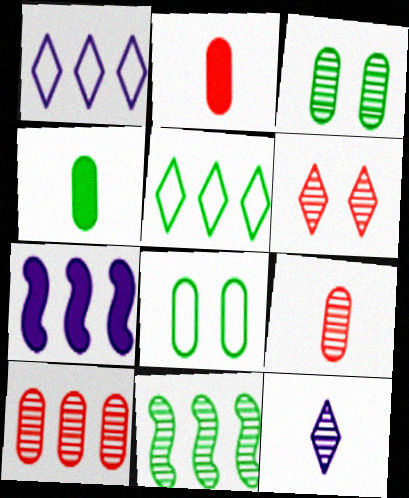[[5, 7, 10]]